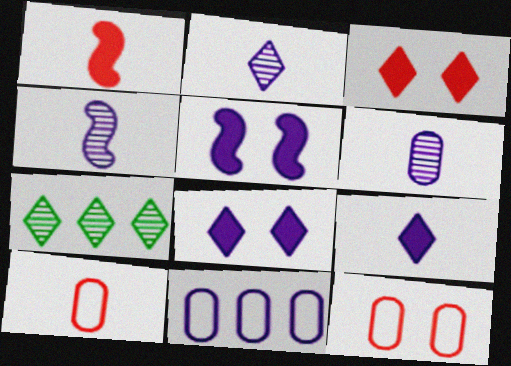[[2, 4, 6], 
[2, 5, 11], 
[4, 8, 11], 
[5, 7, 10]]